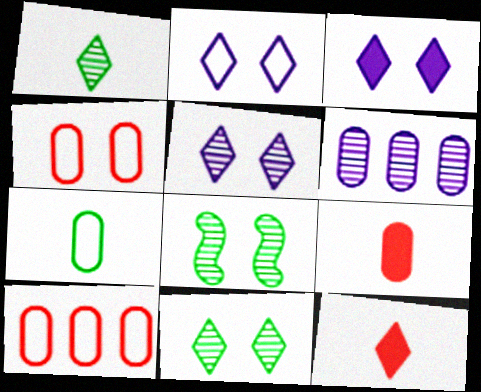[[2, 3, 5], 
[3, 4, 8]]